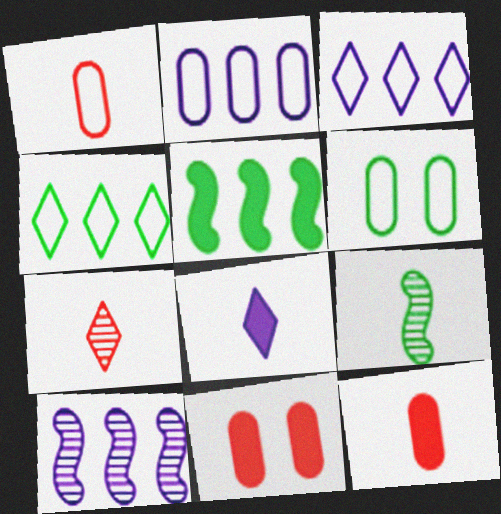[[1, 2, 6], 
[1, 8, 9], 
[3, 9, 11], 
[5, 8, 11]]